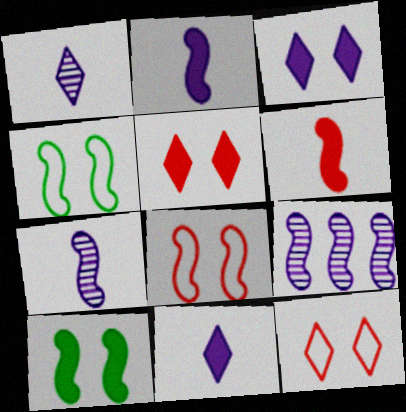[[4, 6, 9]]